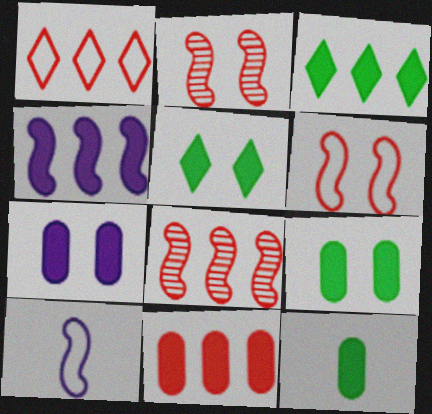[[1, 8, 11], 
[3, 4, 11], 
[7, 11, 12]]